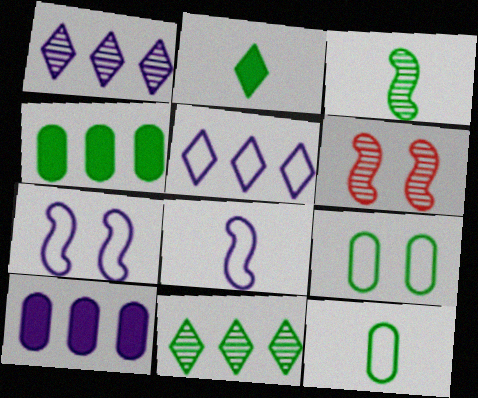[[2, 3, 12]]